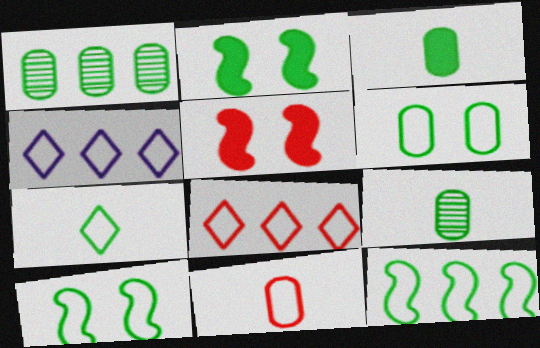[[1, 2, 7], 
[1, 3, 6], 
[4, 5, 9], 
[4, 10, 11], 
[6, 7, 12]]